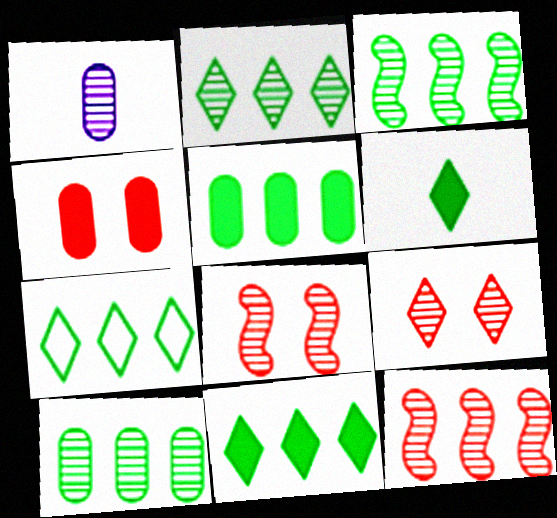[[1, 2, 8], 
[1, 3, 9], 
[2, 3, 10], 
[2, 7, 11], 
[3, 5, 7]]